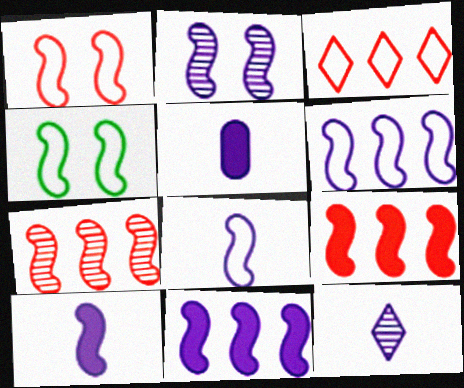[[2, 6, 10], 
[2, 8, 11], 
[4, 7, 10], 
[5, 8, 12]]